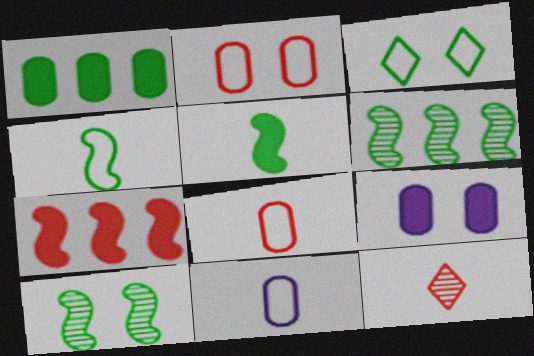[[2, 7, 12], 
[5, 11, 12]]